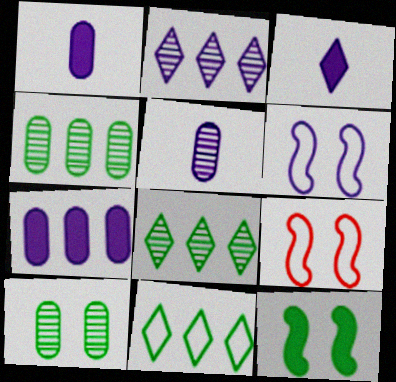[[1, 2, 6], 
[1, 8, 9], 
[3, 4, 9]]